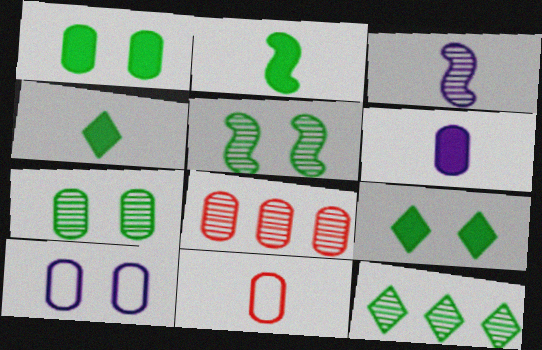[[3, 4, 11]]